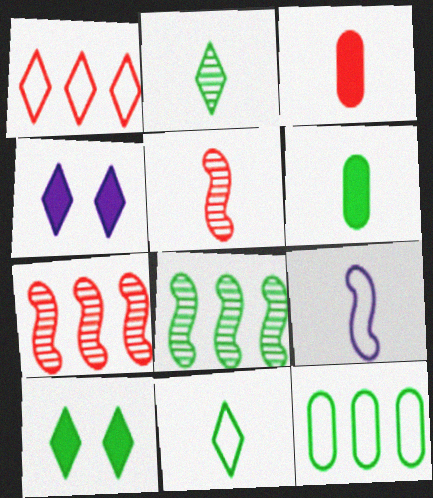[[1, 2, 4], 
[2, 3, 9], 
[4, 5, 12]]